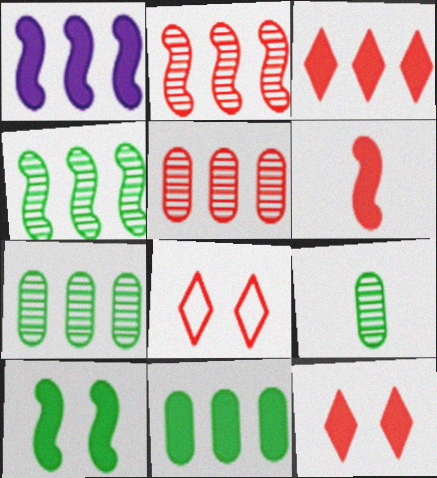[[1, 3, 11], 
[1, 6, 10], 
[1, 8, 9], 
[5, 6, 8]]